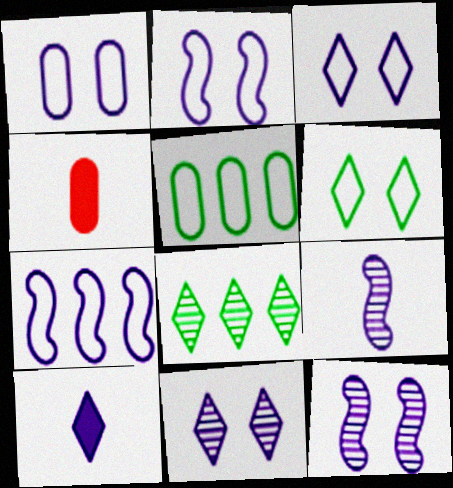[[1, 2, 3], 
[2, 4, 8]]